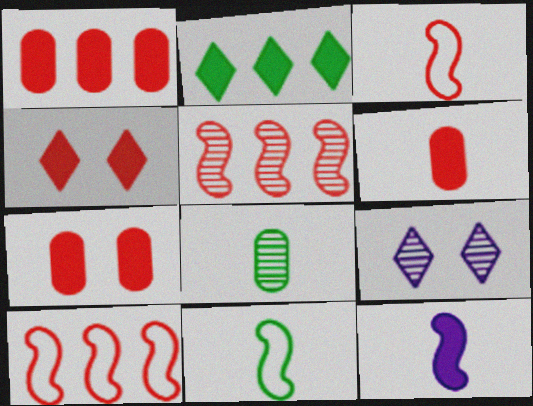[[1, 6, 7], 
[1, 9, 11], 
[2, 7, 12], 
[5, 8, 9]]